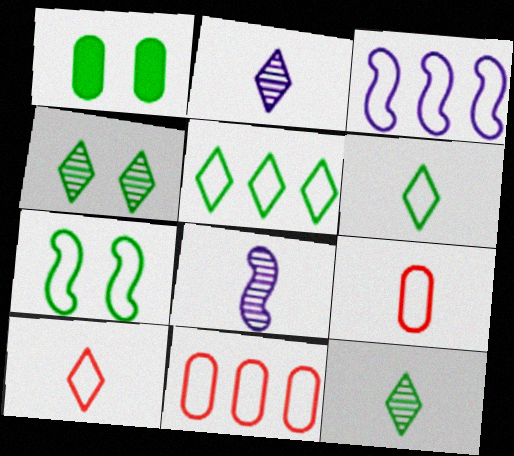[[1, 4, 7], 
[3, 5, 11]]